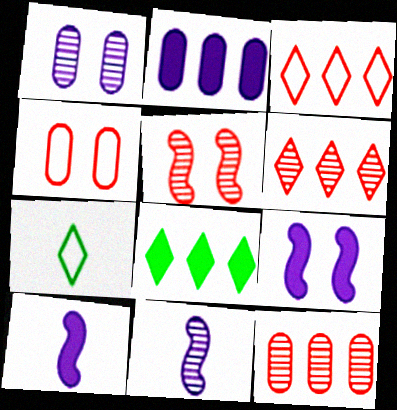[[2, 5, 7], 
[4, 8, 11], 
[7, 9, 12]]